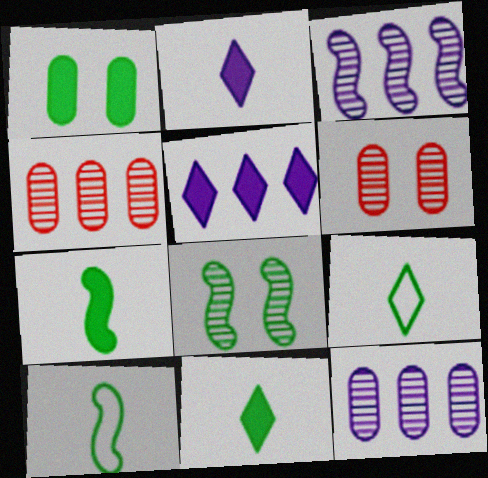[[5, 6, 10]]